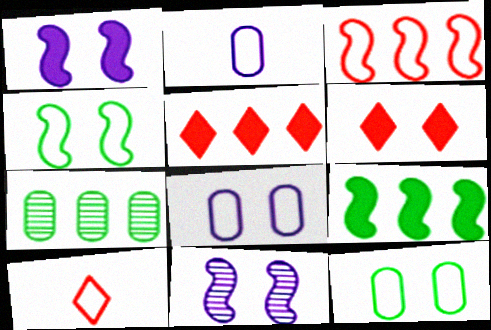[[1, 7, 10], 
[6, 11, 12]]